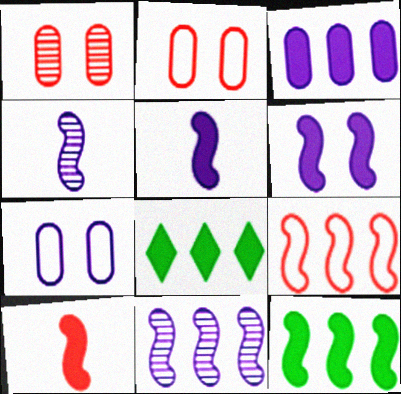[[2, 4, 8], 
[6, 10, 12], 
[9, 11, 12]]